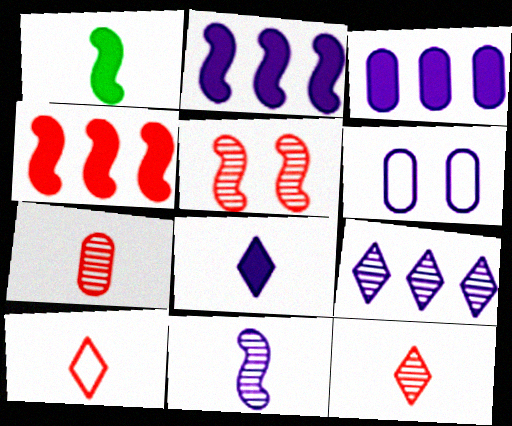[]